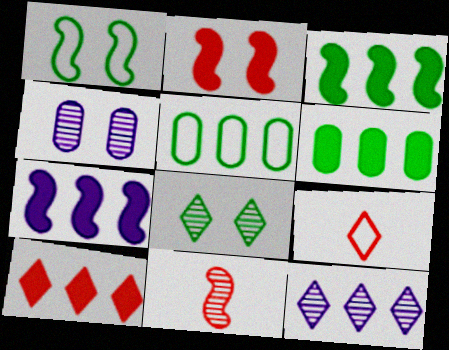[[1, 7, 11], 
[3, 4, 9], 
[6, 7, 10]]